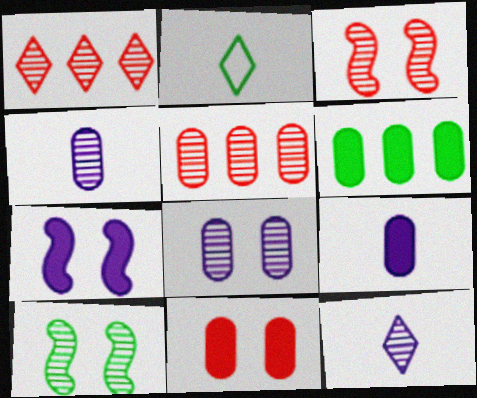[[1, 4, 10], 
[2, 5, 7], 
[2, 6, 10], 
[5, 10, 12], 
[6, 9, 11]]